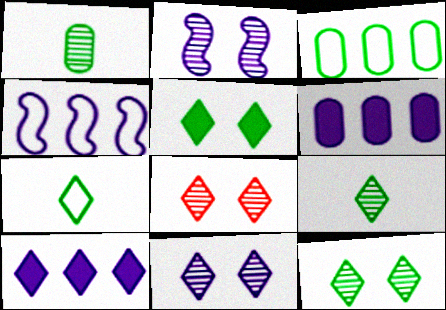[[7, 8, 10], 
[8, 11, 12]]